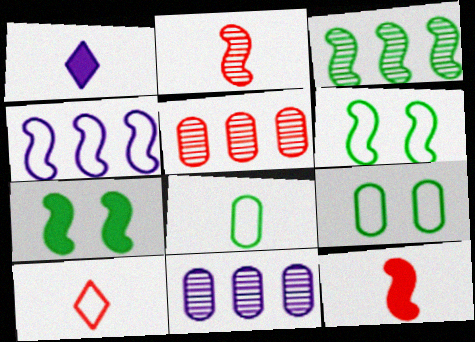[[1, 2, 8], 
[1, 5, 6], 
[2, 4, 7], 
[4, 9, 10], 
[7, 10, 11]]